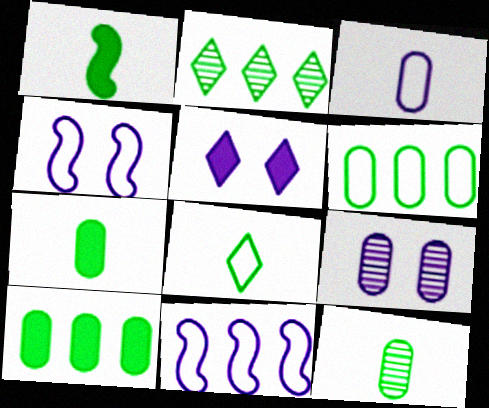[[1, 8, 12], 
[4, 5, 9]]